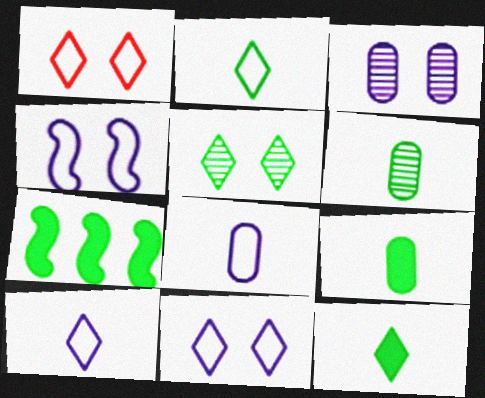[]